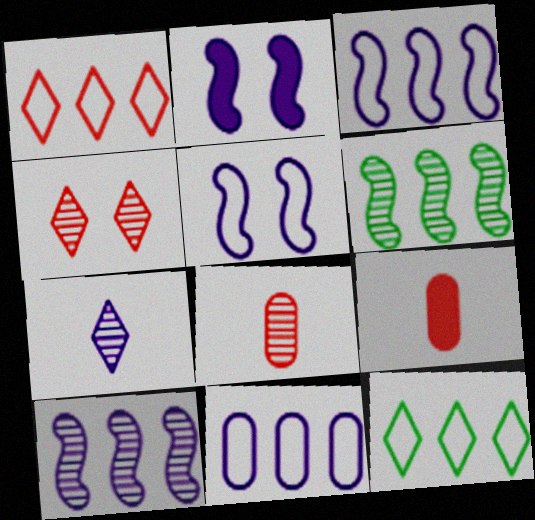[[2, 7, 11], 
[2, 8, 12]]